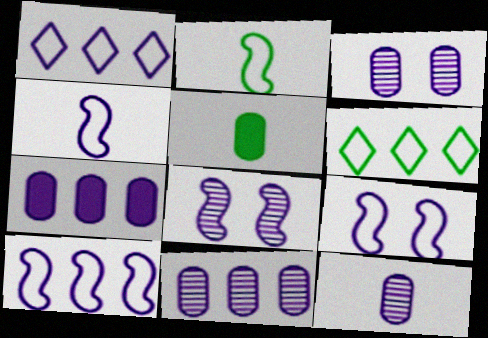[[3, 11, 12], 
[4, 9, 10]]